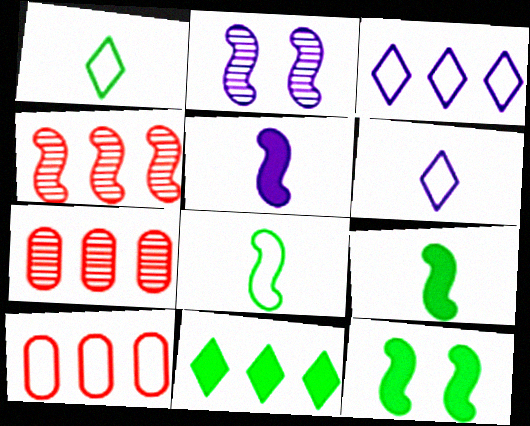[[6, 7, 12]]